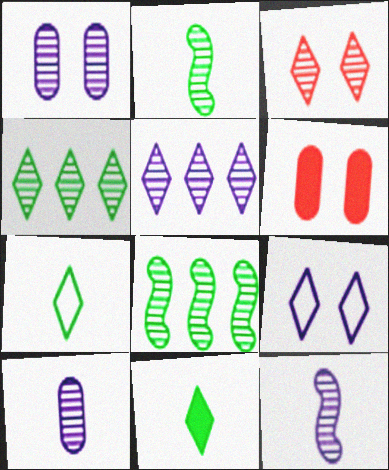[[1, 5, 12], 
[3, 8, 10]]